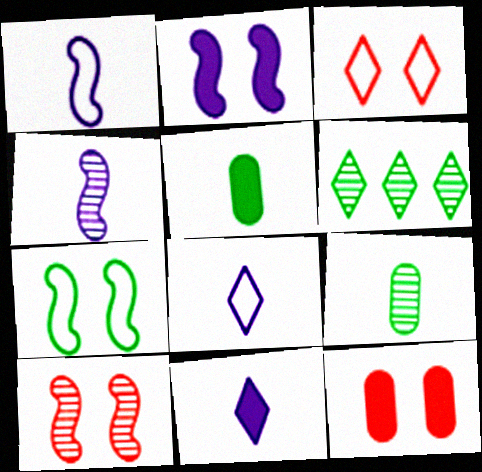[[1, 6, 12], 
[2, 7, 10], 
[3, 6, 11], 
[3, 10, 12], 
[5, 6, 7]]